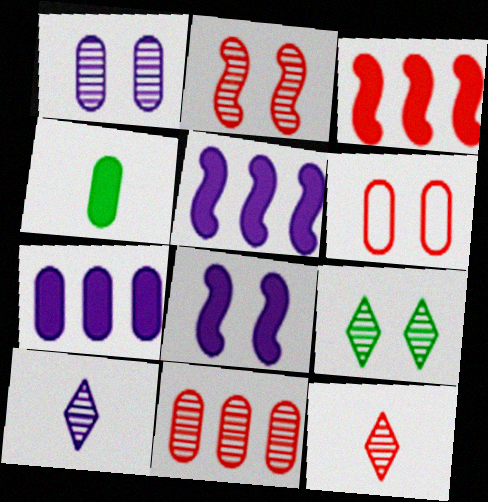[[1, 2, 9], 
[2, 11, 12], 
[3, 6, 12], 
[6, 8, 9]]